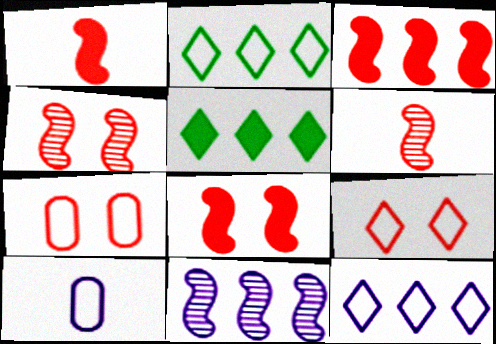[[1, 3, 8], 
[4, 5, 10]]